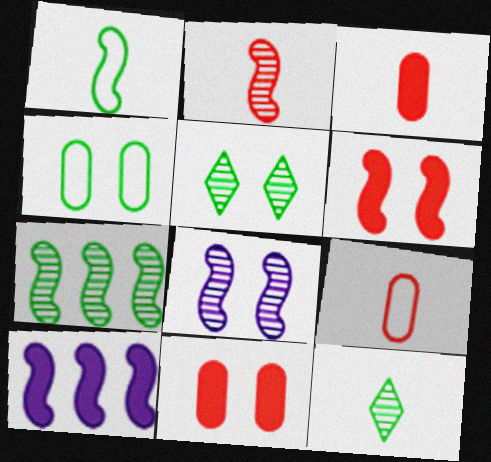[[2, 7, 8], 
[5, 9, 10]]